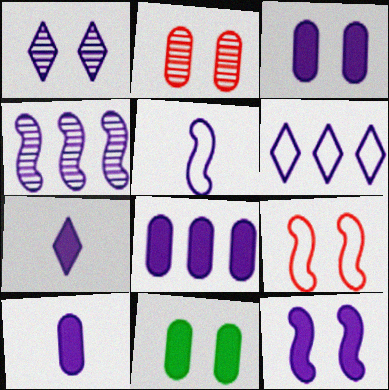[[1, 5, 8], 
[1, 6, 7], 
[1, 9, 11], 
[3, 8, 10], 
[4, 5, 12], 
[4, 6, 8], 
[7, 8, 12]]